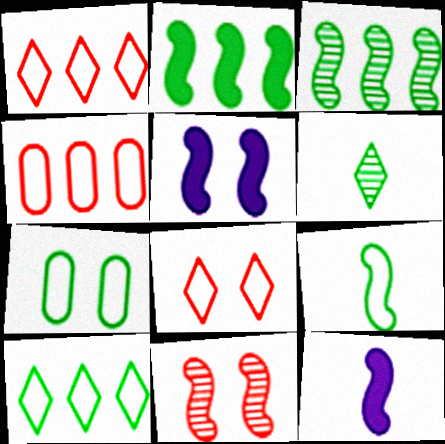[[2, 6, 7], 
[4, 5, 6], 
[7, 9, 10]]